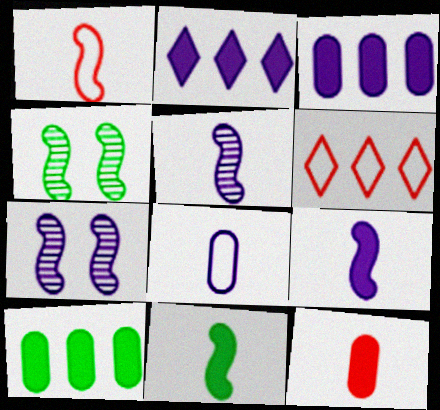[[1, 5, 11], 
[2, 7, 8]]